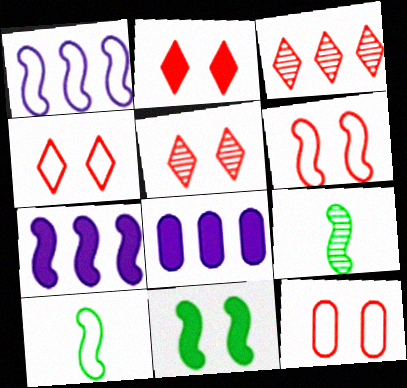[[1, 6, 10], 
[2, 4, 5], 
[4, 6, 12], 
[4, 8, 9], 
[5, 8, 10], 
[6, 7, 9]]